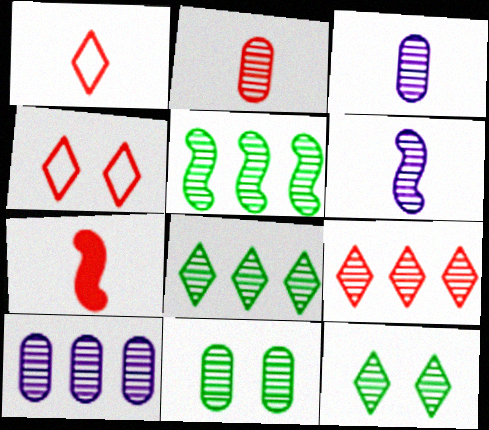[[1, 2, 7], 
[2, 10, 11], 
[5, 9, 10], 
[6, 9, 11]]